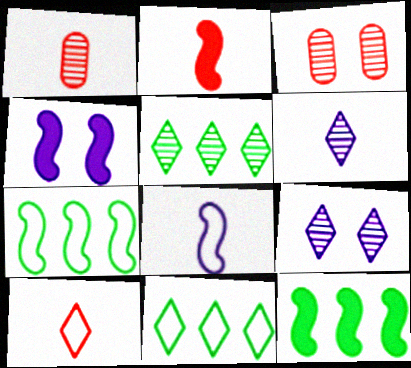[[1, 2, 10], 
[1, 4, 11], 
[2, 4, 12]]